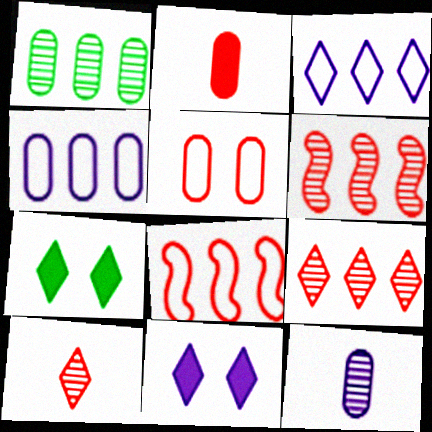[[3, 7, 10], 
[7, 8, 12]]